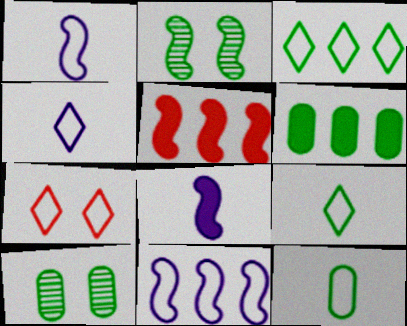[[1, 2, 5], 
[2, 6, 9], 
[3, 4, 7], 
[4, 5, 10], 
[6, 10, 12], 
[7, 11, 12]]